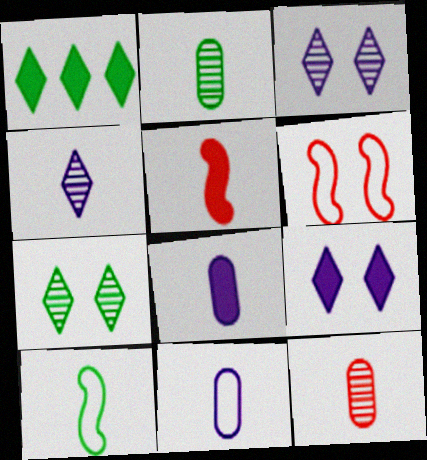[]